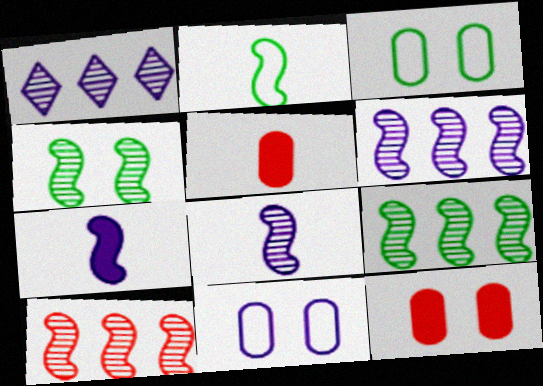[[1, 2, 12], 
[1, 7, 11], 
[4, 8, 10], 
[6, 9, 10]]